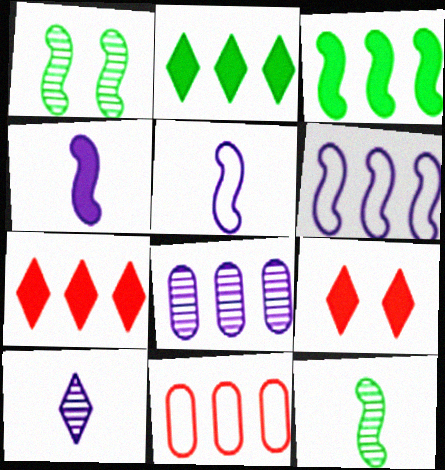[]